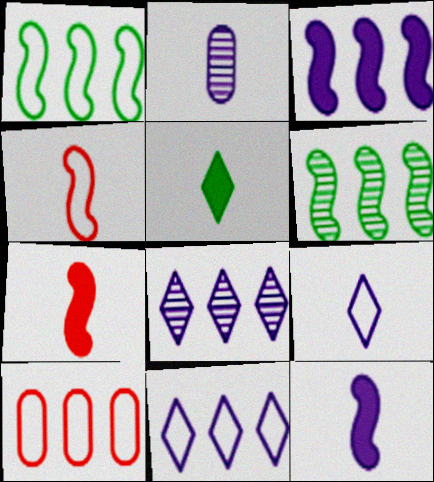[[1, 10, 11], 
[2, 4, 5], 
[2, 9, 12]]